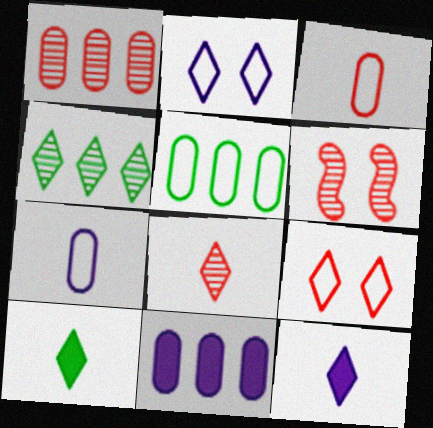[[1, 5, 11], 
[1, 6, 8], 
[4, 9, 12], 
[5, 6, 12]]